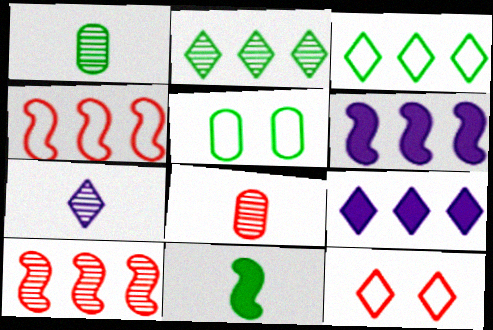[[1, 6, 12], 
[2, 5, 11]]